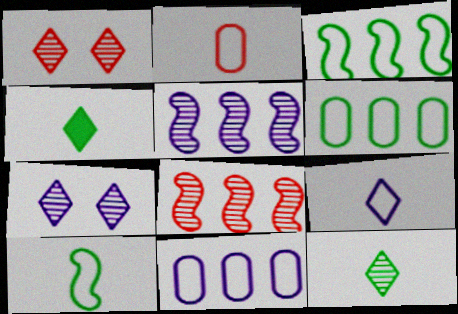[[2, 9, 10]]